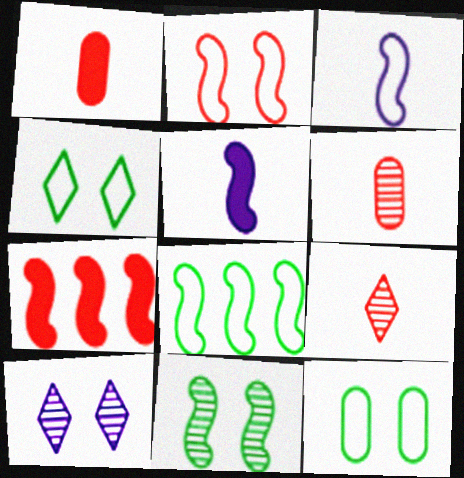[[1, 8, 10], 
[2, 3, 8], 
[3, 7, 11]]